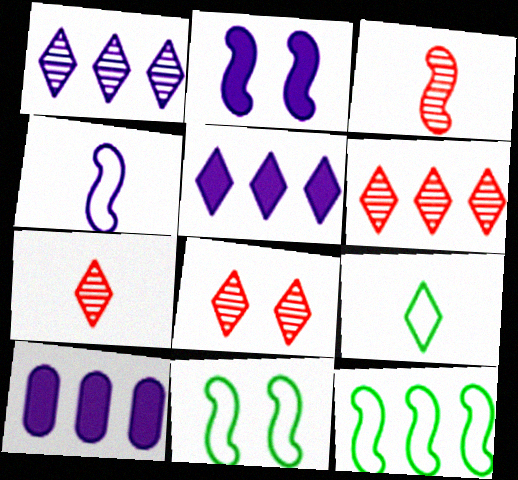[[2, 3, 12], 
[5, 8, 9], 
[6, 7, 8], 
[6, 10, 12], 
[7, 10, 11]]